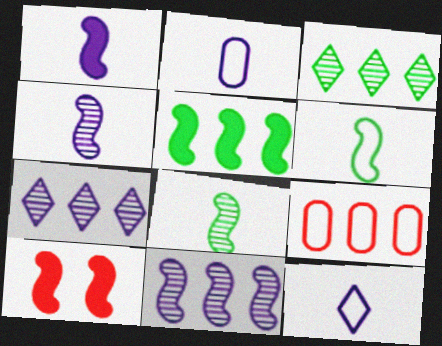[[1, 5, 10], 
[2, 3, 10], 
[5, 7, 9], 
[6, 10, 11]]